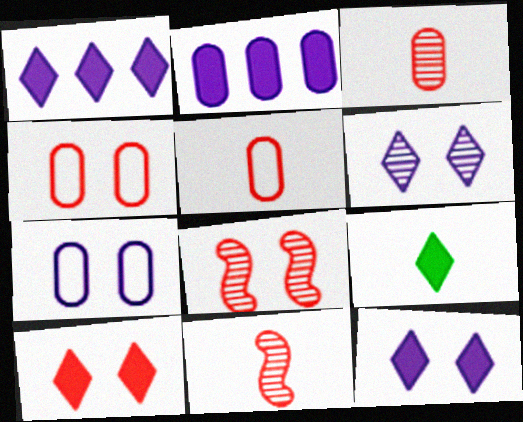[[1, 9, 10], 
[4, 8, 10]]